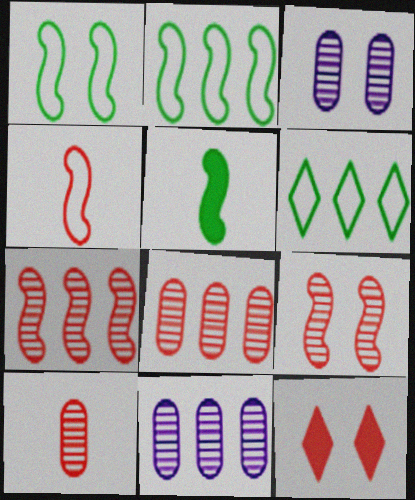[[1, 3, 12], 
[4, 8, 12]]